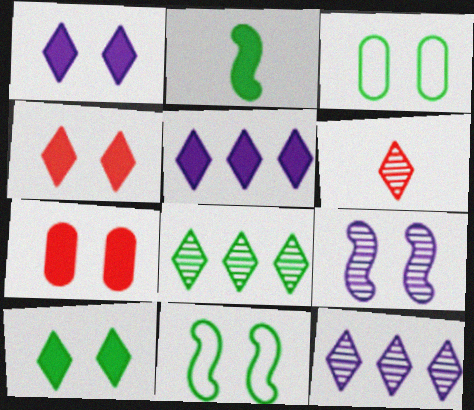[[1, 4, 10], 
[2, 3, 8], 
[2, 5, 7], 
[3, 4, 9]]